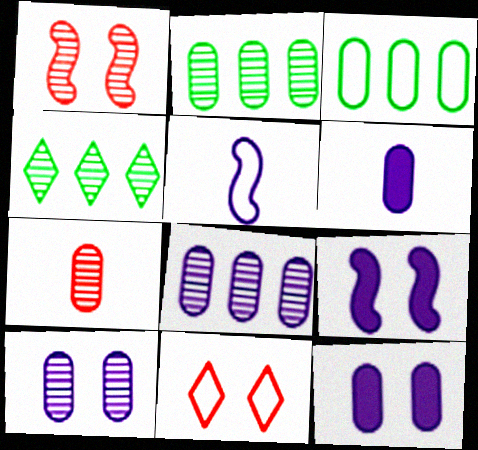[[2, 7, 10], 
[3, 5, 11], 
[3, 7, 12]]